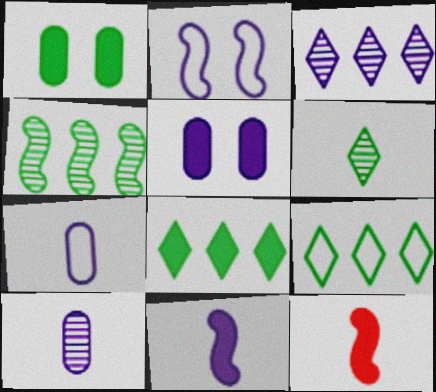[[2, 4, 12], 
[5, 8, 12], 
[6, 7, 12]]